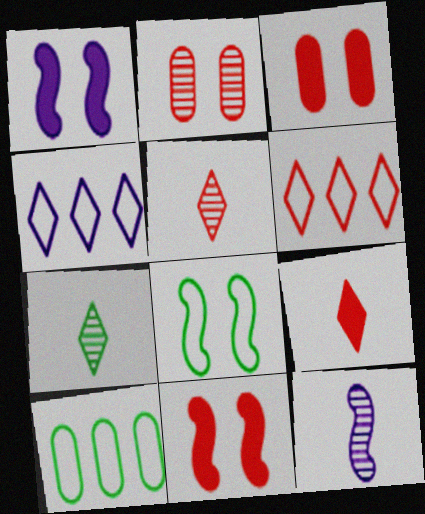[[1, 5, 10]]